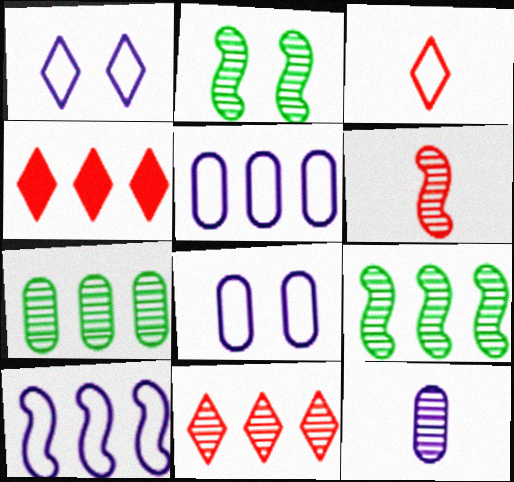[[2, 11, 12], 
[4, 5, 9], 
[4, 7, 10]]